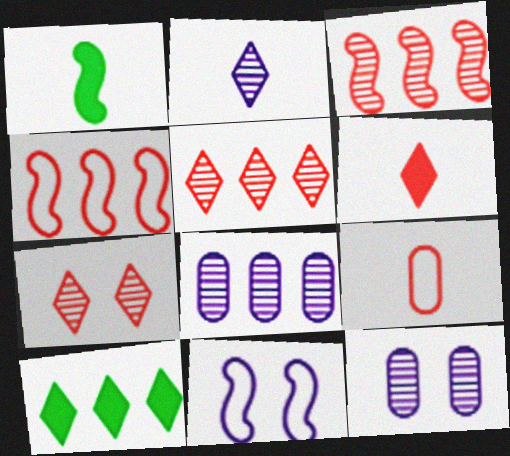[[1, 2, 9], 
[1, 3, 11], 
[4, 8, 10]]